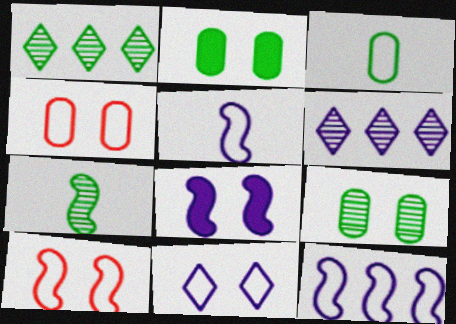[[1, 7, 9]]